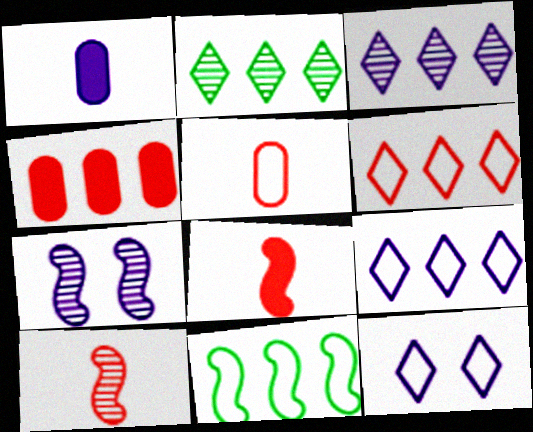[[1, 7, 9], 
[3, 4, 11], 
[5, 11, 12], 
[7, 8, 11]]